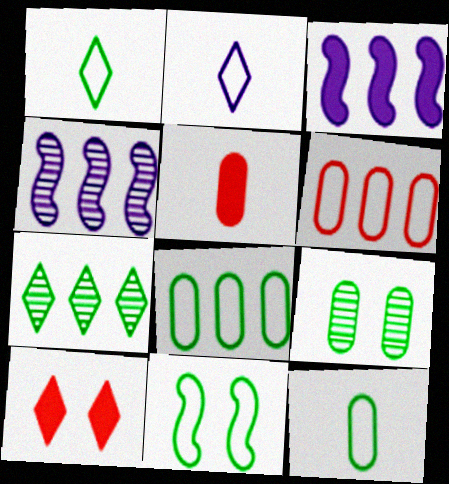[[1, 8, 11], 
[2, 6, 11], 
[2, 7, 10], 
[3, 6, 7], 
[4, 10, 12]]